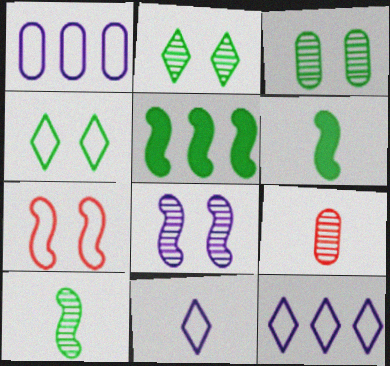[[6, 9, 11]]